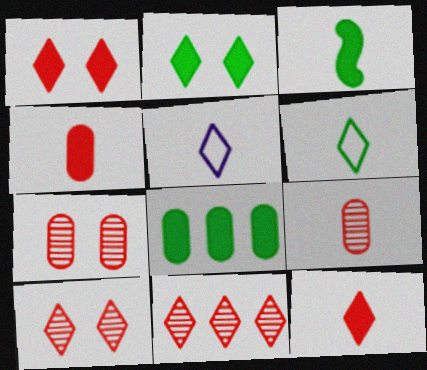[[2, 3, 8], 
[2, 5, 11], 
[3, 5, 9]]